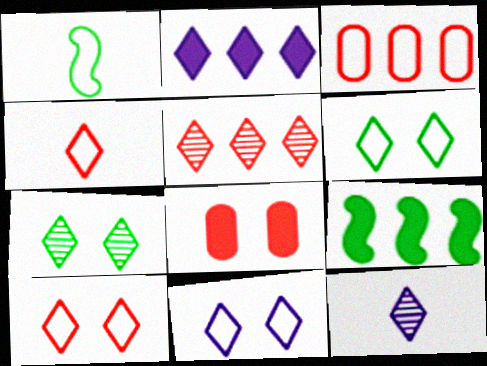[[1, 3, 11], 
[2, 4, 7], 
[2, 11, 12], 
[5, 7, 12], 
[6, 10, 11]]